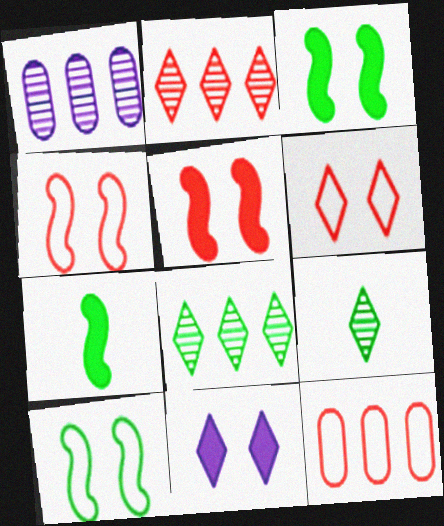[[1, 6, 7]]